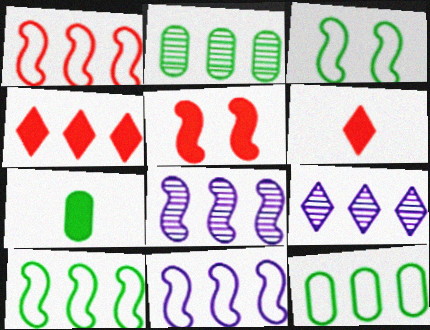[[1, 10, 11], 
[2, 4, 11], 
[4, 8, 12]]